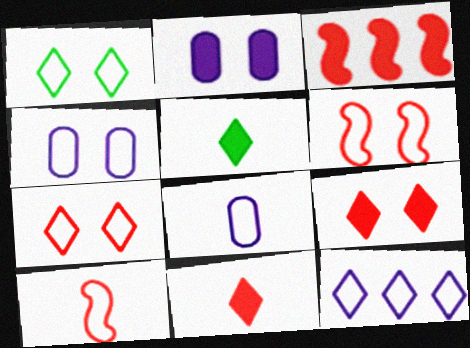[[1, 4, 6], 
[2, 3, 5]]